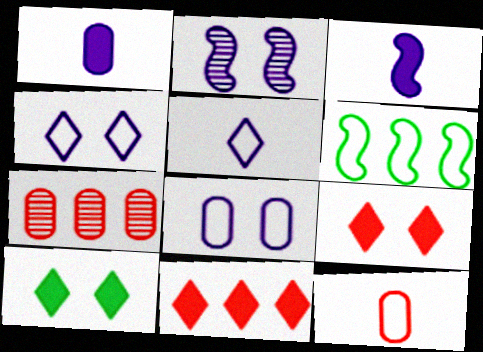[[4, 6, 12]]